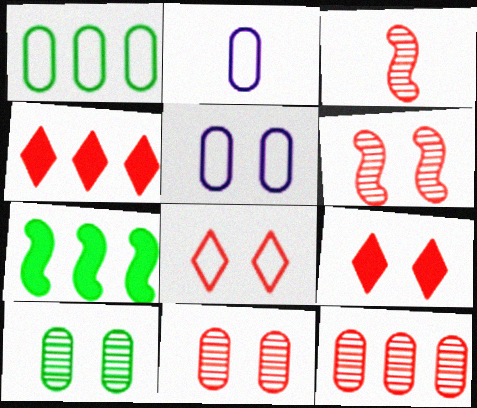[]